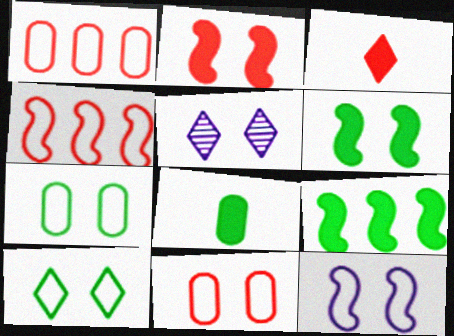[[2, 5, 7], 
[4, 5, 8], 
[5, 6, 11], 
[10, 11, 12]]